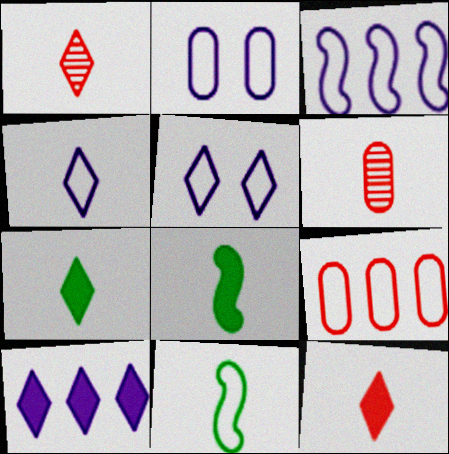[[1, 4, 7], 
[2, 3, 4], 
[4, 6, 8], 
[5, 9, 11]]